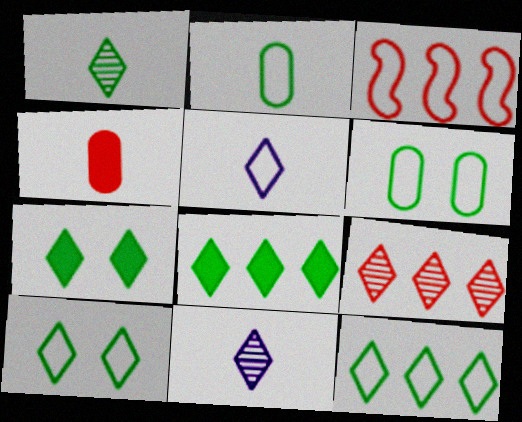[[1, 7, 12], 
[1, 8, 10], 
[3, 5, 6], 
[5, 7, 9]]